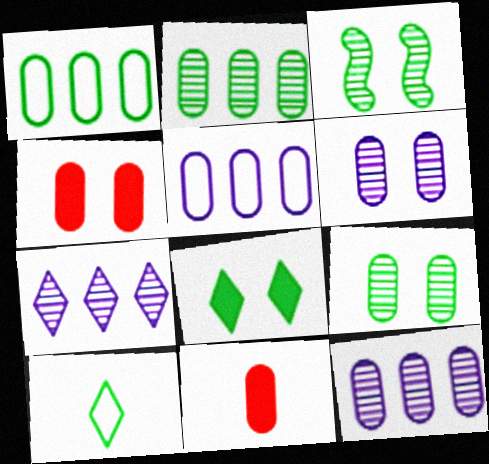[[1, 6, 11], 
[5, 9, 11]]